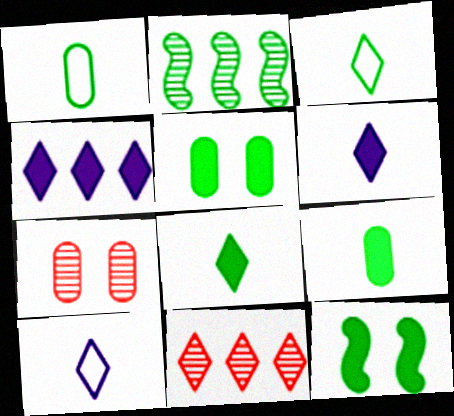[[2, 3, 5]]